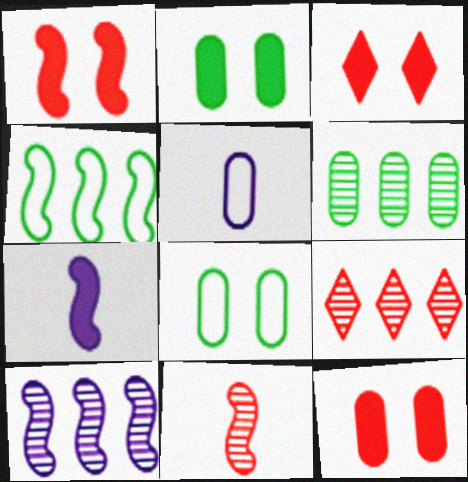[[1, 3, 12], 
[5, 6, 12], 
[6, 9, 10], 
[7, 8, 9]]